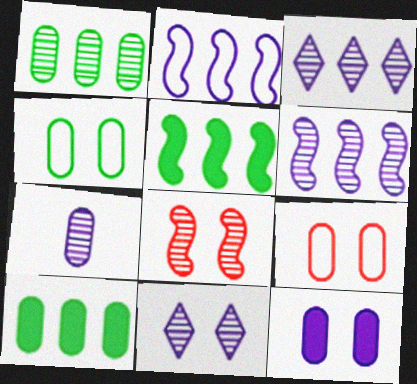[[6, 7, 11], 
[7, 9, 10]]